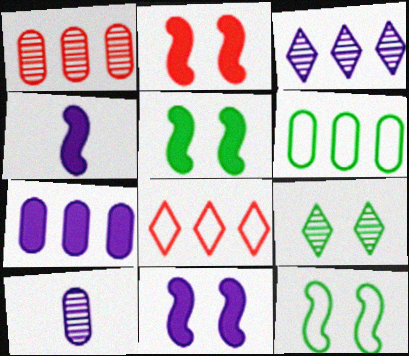[[1, 6, 7], 
[2, 5, 11], 
[5, 8, 10]]